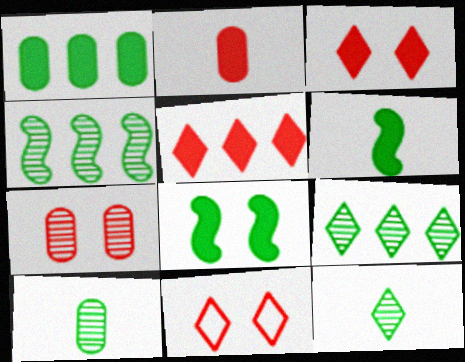[]